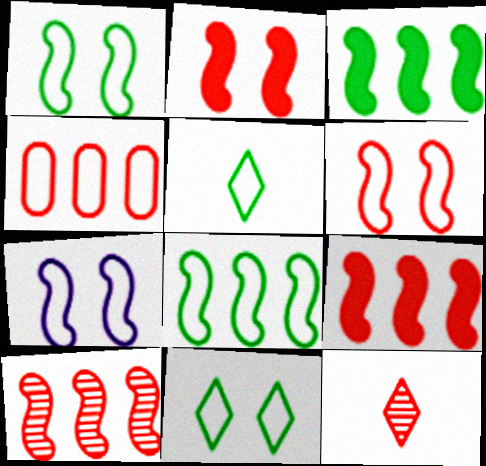[[1, 6, 7], 
[2, 4, 12], 
[4, 5, 7]]